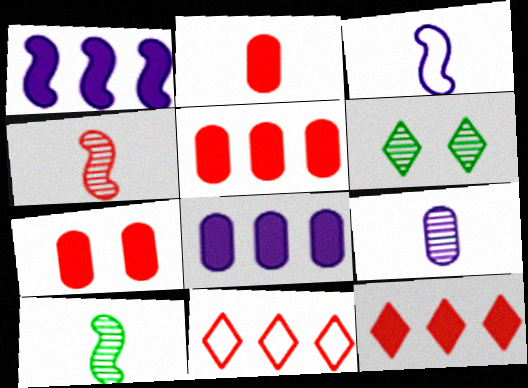[[2, 5, 7], 
[3, 5, 6], 
[4, 7, 11]]